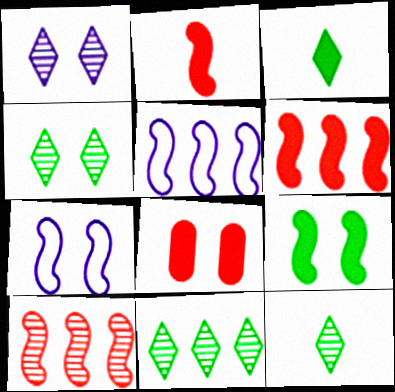[[4, 7, 8], 
[4, 11, 12], 
[5, 8, 12]]